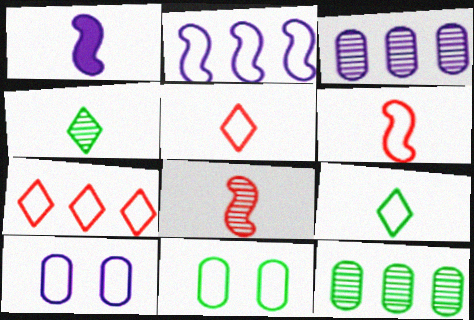[[2, 5, 11]]